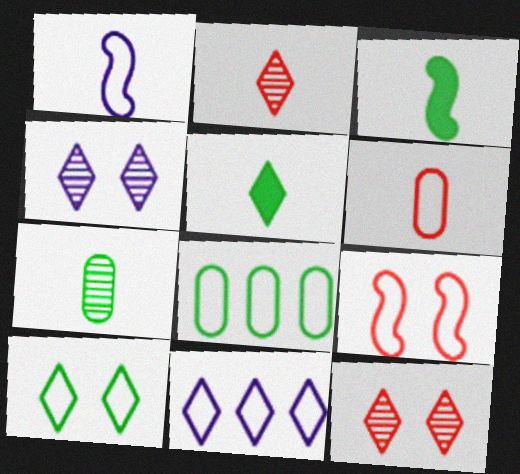[[5, 11, 12]]